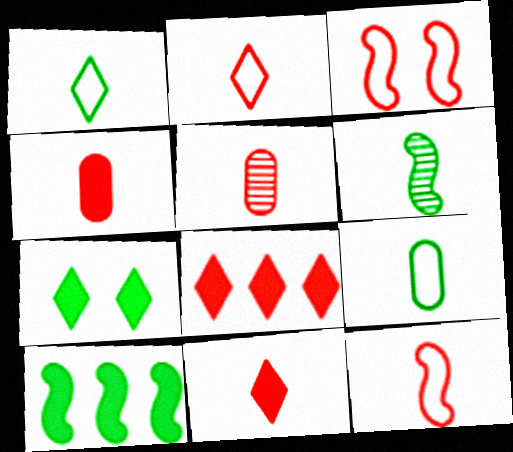[[3, 5, 8], 
[5, 11, 12]]